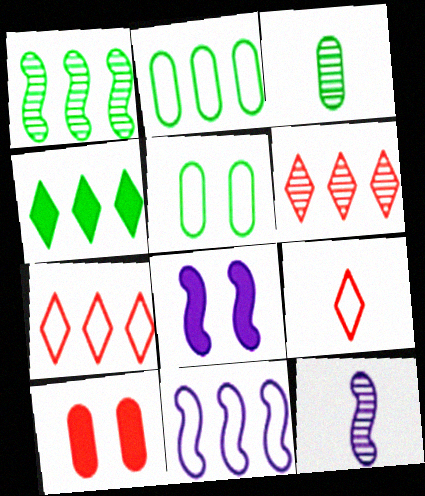[[1, 2, 4], 
[2, 7, 11], 
[3, 7, 8], 
[5, 9, 11], 
[8, 11, 12]]